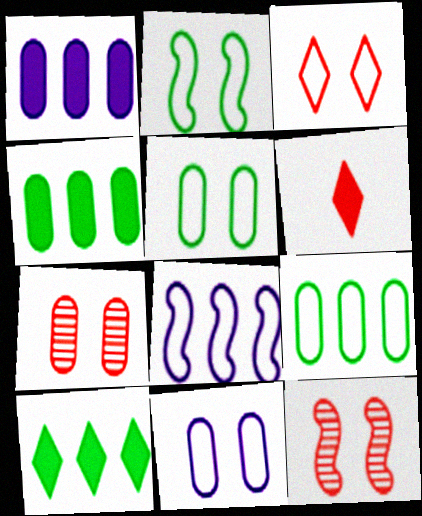[[2, 3, 11]]